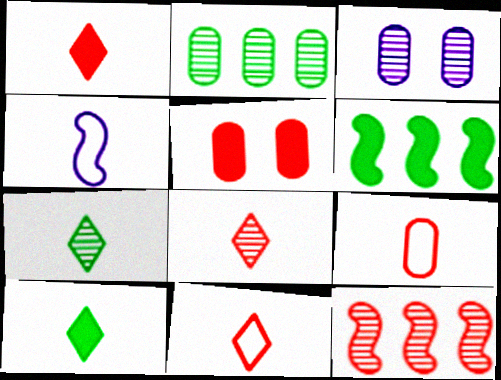[[1, 8, 11], 
[3, 6, 11], 
[3, 7, 12], 
[5, 11, 12]]